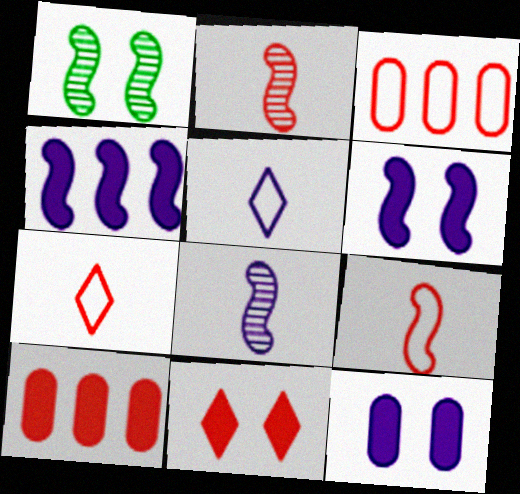[[1, 4, 9], 
[1, 5, 10], 
[2, 3, 11]]